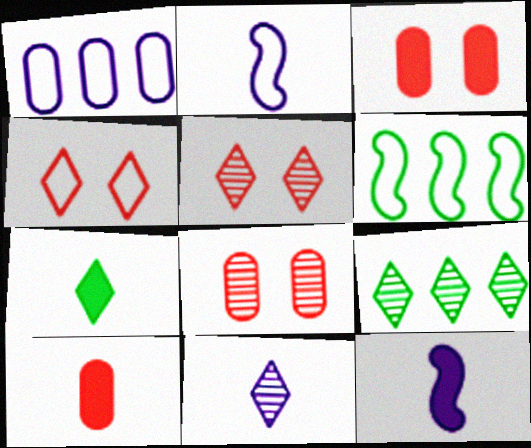[[2, 3, 9], 
[3, 6, 11], 
[5, 9, 11], 
[7, 10, 12]]